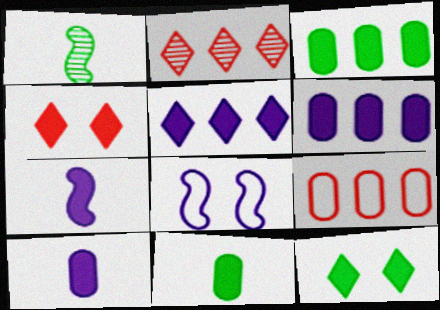[[2, 8, 11], 
[3, 4, 7]]